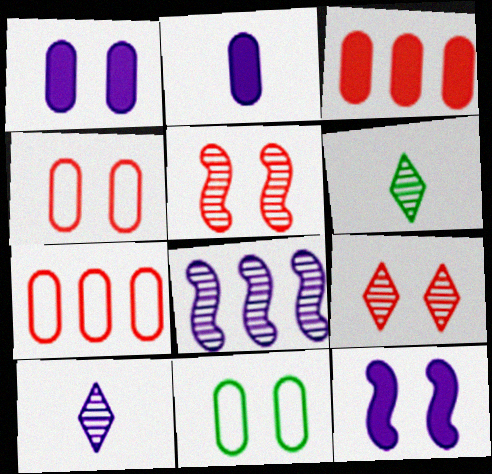[[6, 7, 12], 
[9, 11, 12]]